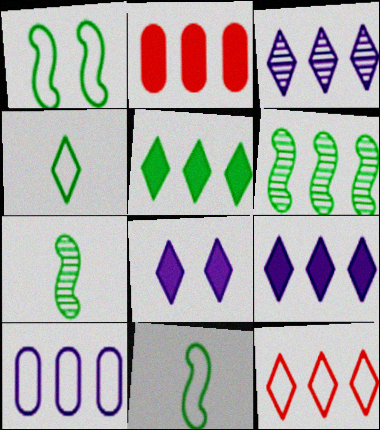[[3, 5, 12]]